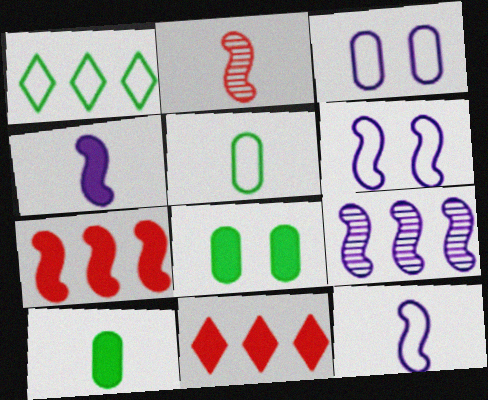[[4, 6, 9], 
[4, 8, 11]]